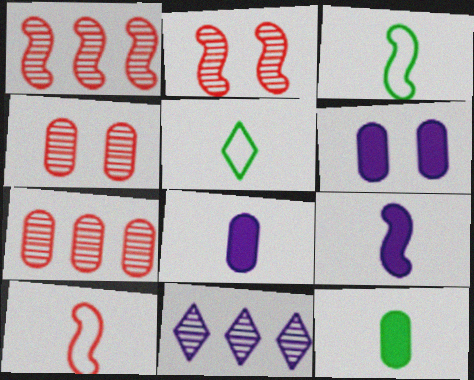[[1, 5, 6]]